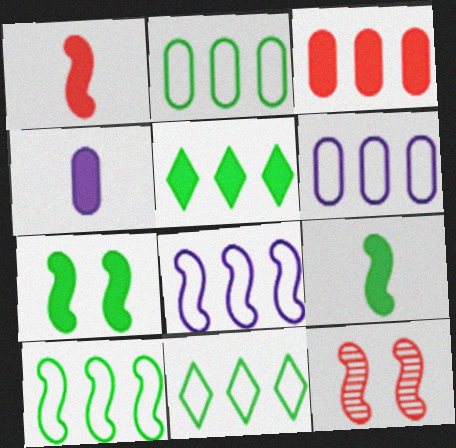[[2, 10, 11], 
[4, 11, 12], 
[8, 9, 12]]